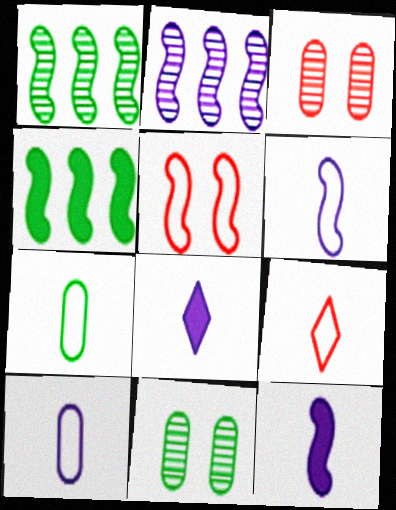[[1, 5, 12], 
[6, 7, 9]]